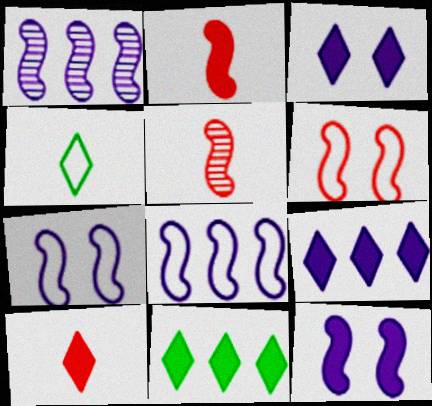[[3, 10, 11]]